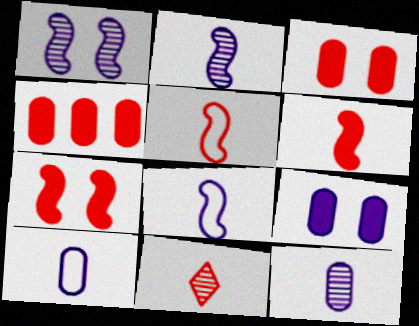[]